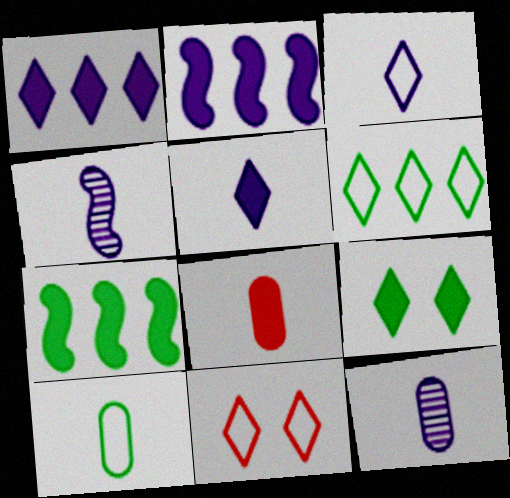[[2, 8, 9], 
[3, 6, 11], 
[7, 11, 12], 
[8, 10, 12]]